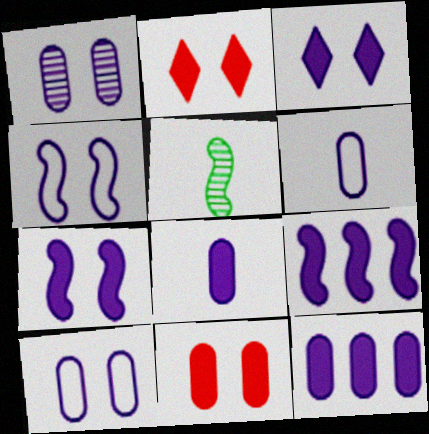[[1, 3, 4], 
[1, 6, 12], 
[3, 8, 9]]